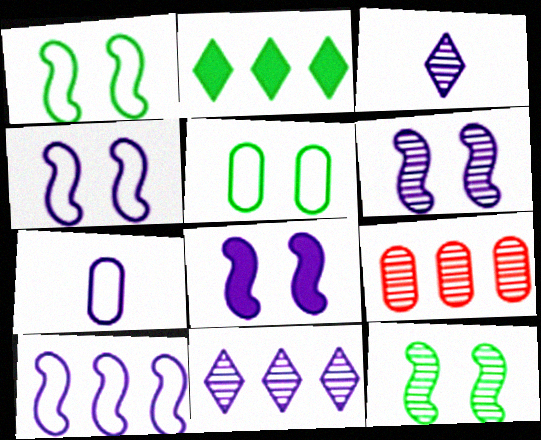[[2, 9, 10], 
[3, 9, 12], 
[4, 6, 8], 
[7, 8, 11]]